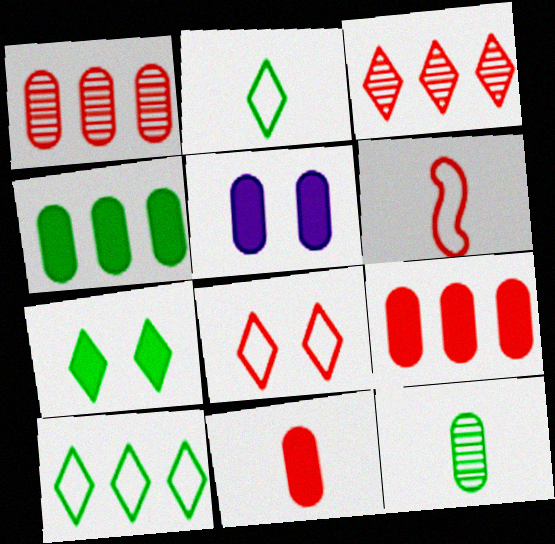[[4, 5, 11]]